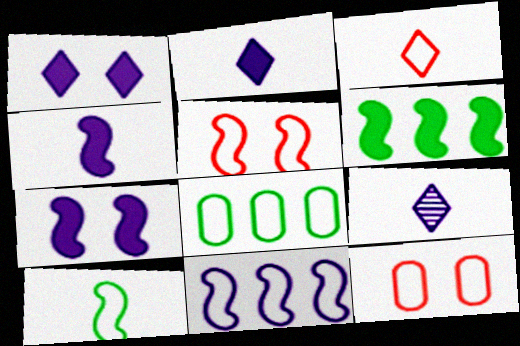[[5, 10, 11], 
[6, 9, 12]]